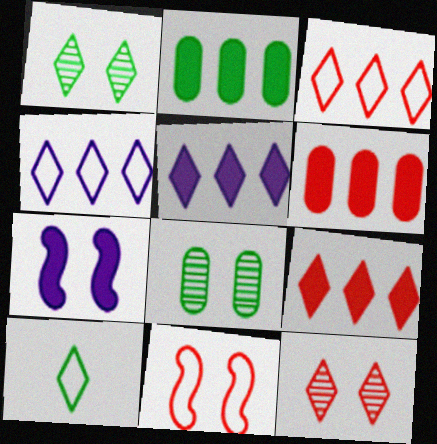[[5, 10, 12]]